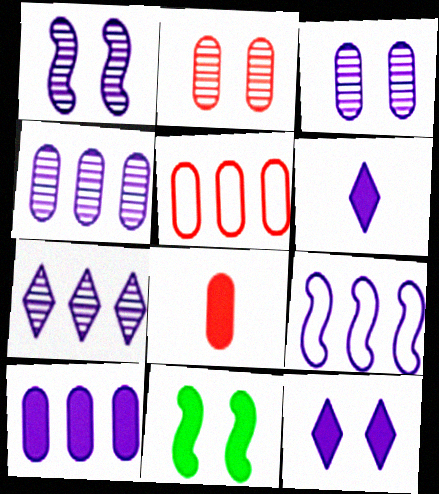[[2, 5, 8], 
[3, 6, 9], 
[7, 9, 10]]